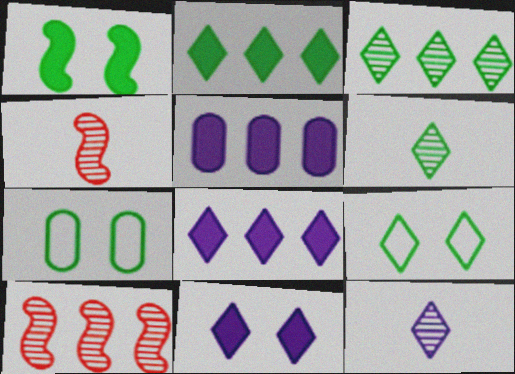[[2, 6, 9], 
[4, 5, 9], 
[4, 7, 8]]